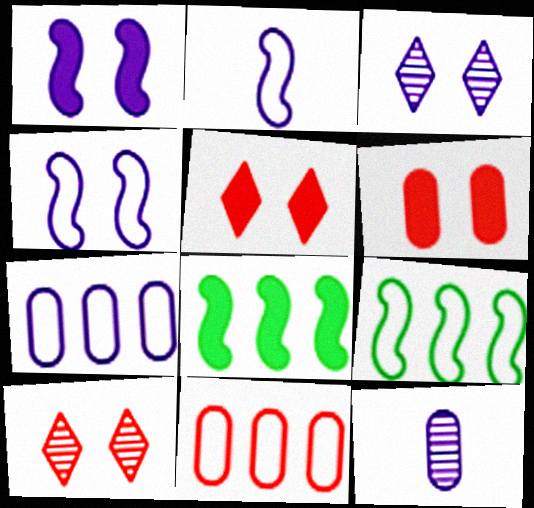[[5, 9, 12]]